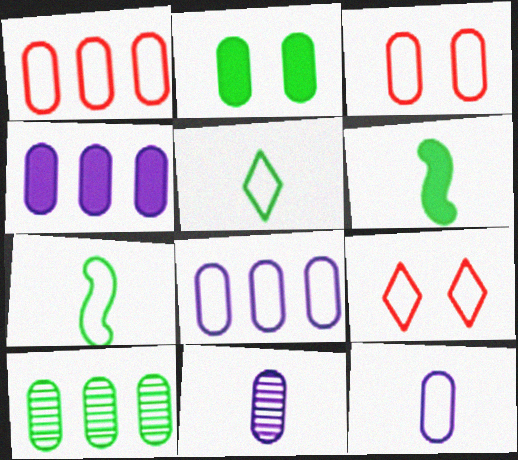[[1, 2, 11], 
[1, 4, 10], 
[7, 8, 9]]